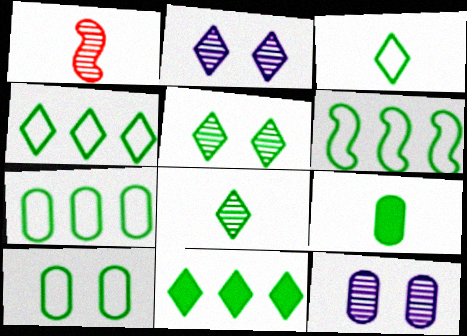[[3, 5, 11], 
[3, 6, 10], 
[4, 6, 7], 
[5, 6, 9]]